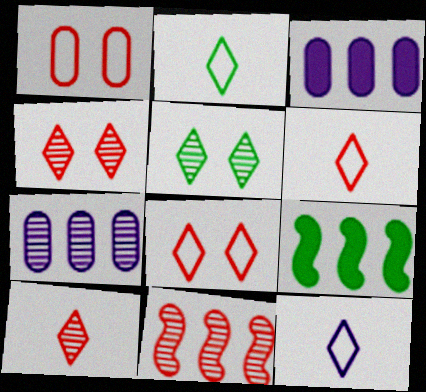[[2, 6, 12]]